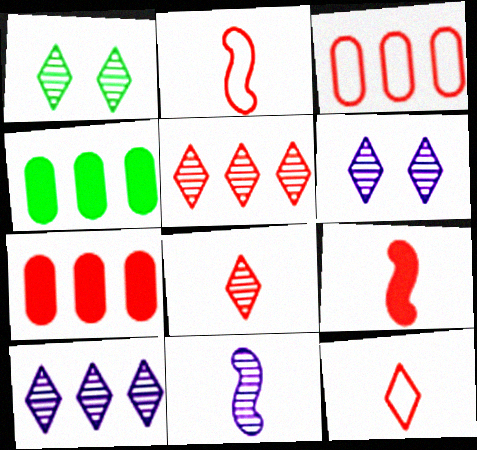[[1, 8, 10], 
[2, 4, 6]]